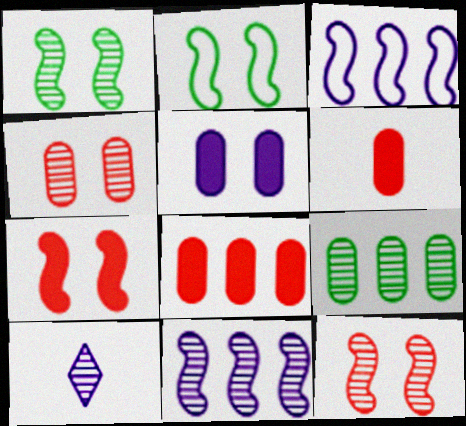[[2, 8, 10], 
[3, 5, 10], 
[9, 10, 12]]